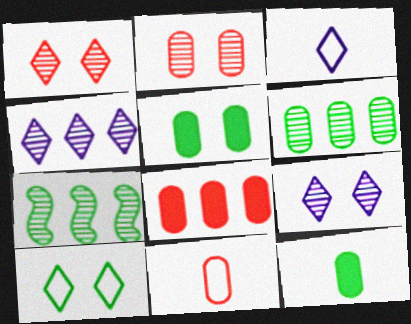[[2, 8, 11], 
[7, 10, 12]]